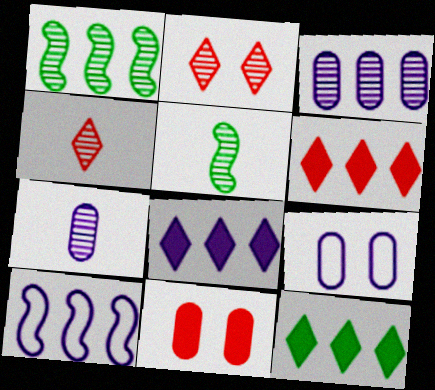[[1, 2, 7], 
[2, 3, 5], 
[3, 8, 10], 
[4, 5, 7], 
[5, 6, 9], 
[6, 8, 12]]